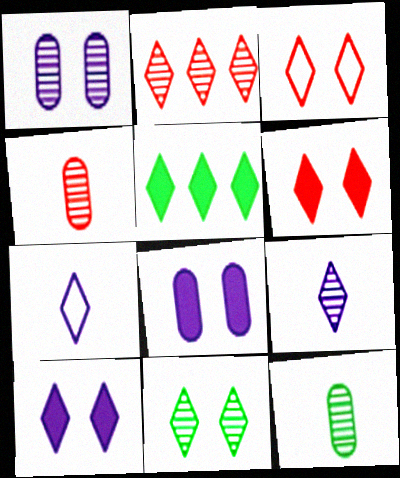[[2, 9, 11], 
[3, 5, 9], 
[3, 10, 11]]